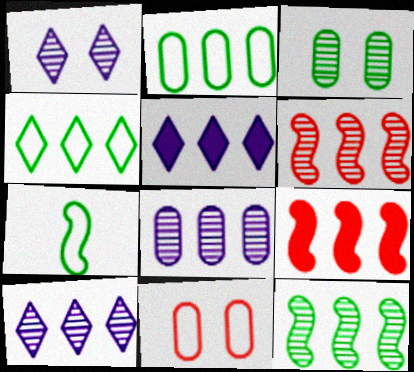[[2, 5, 6], 
[2, 9, 10], 
[4, 8, 9]]